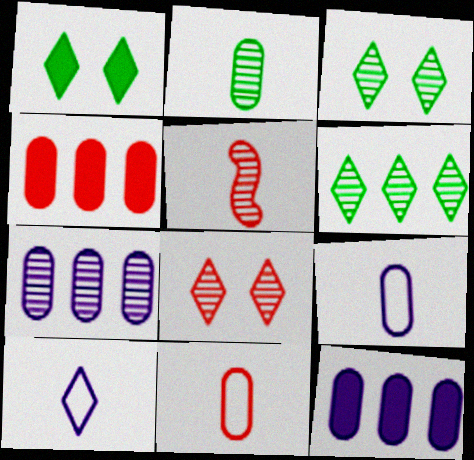[[3, 5, 7]]